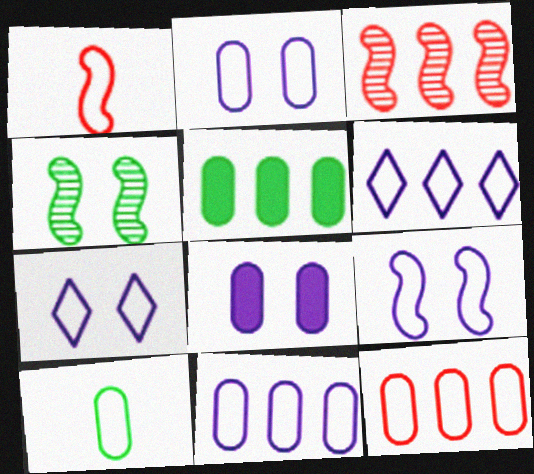[[2, 7, 9], 
[2, 10, 12], 
[3, 5, 6]]